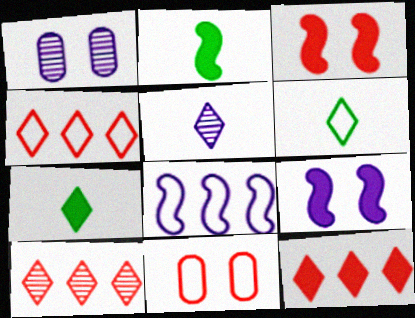[[1, 2, 4], 
[4, 10, 12], 
[6, 8, 11]]